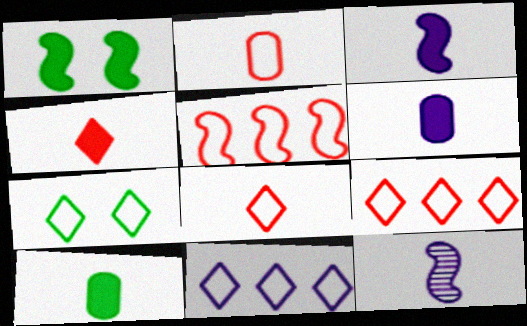[[1, 5, 12], 
[3, 4, 10], 
[7, 8, 11], 
[8, 10, 12]]